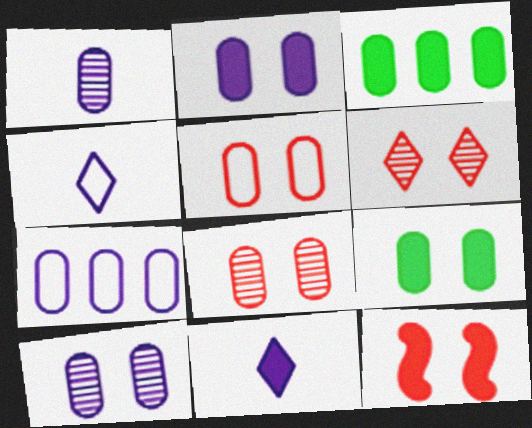[[1, 2, 7], 
[1, 3, 5], 
[3, 11, 12], 
[5, 6, 12], 
[5, 9, 10]]